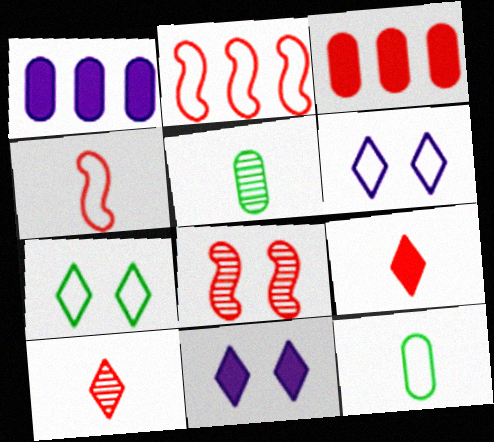[[2, 5, 11], 
[2, 6, 12]]